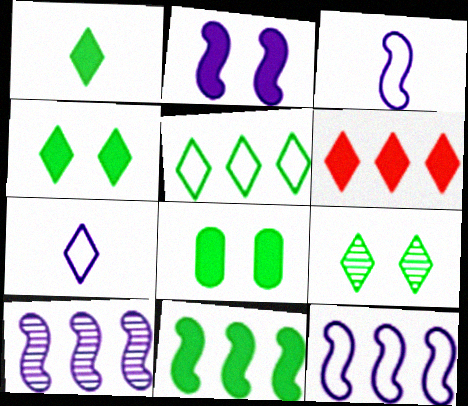[[1, 5, 9], 
[1, 8, 11], 
[2, 3, 10], 
[6, 7, 9]]